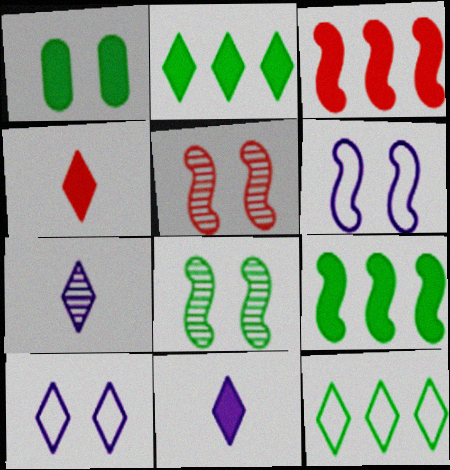[[1, 3, 11], 
[1, 5, 10]]